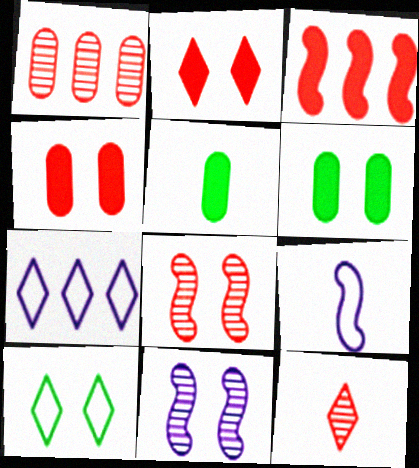[[1, 8, 12], 
[4, 10, 11], 
[5, 7, 8], 
[5, 9, 12]]